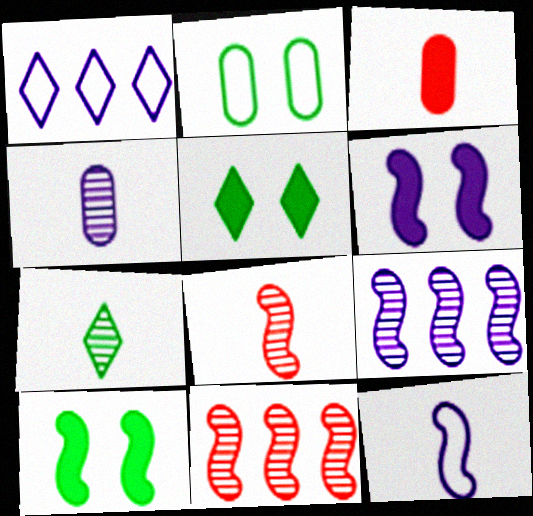[[1, 4, 6], 
[3, 7, 12], 
[4, 7, 8], 
[6, 9, 12], 
[10, 11, 12]]